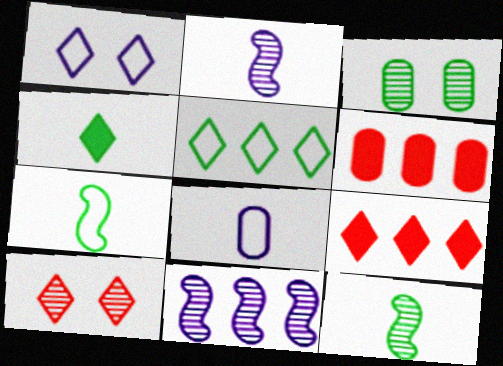[[1, 6, 12], 
[3, 6, 8], 
[5, 6, 11]]